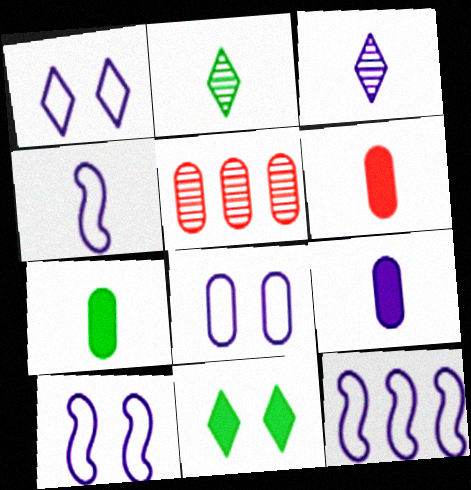[[1, 8, 10], 
[2, 4, 6], 
[3, 4, 9], 
[4, 5, 11], 
[4, 10, 12], 
[5, 7, 8], 
[6, 7, 9]]